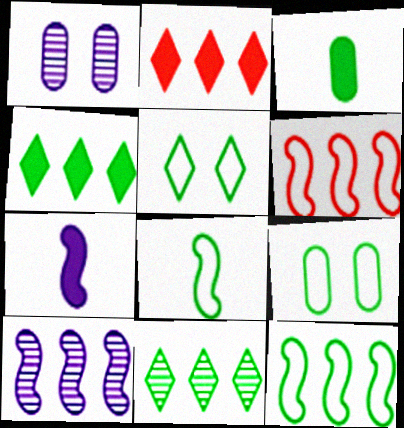[[1, 2, 8]]